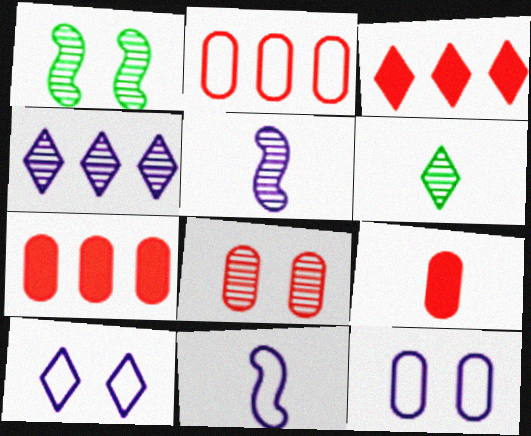[[2, 8, 9], 
[3, 6, 10], 
[6, 9, 11]]